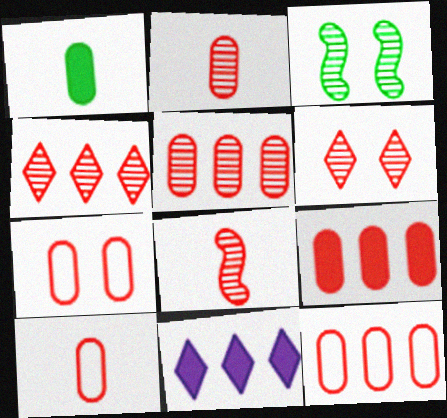[[2, 7, 9], 
[3, 10, 11], 
[5, 6, 8], 
[5, 9, 12], 
[7, 10, 12]]